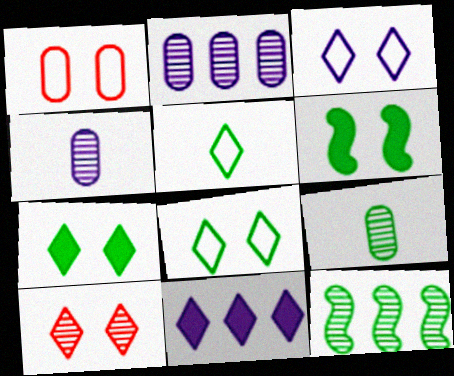[[3, 7, 10], 
[4, 10, 12], 
[5, 10, 11]]